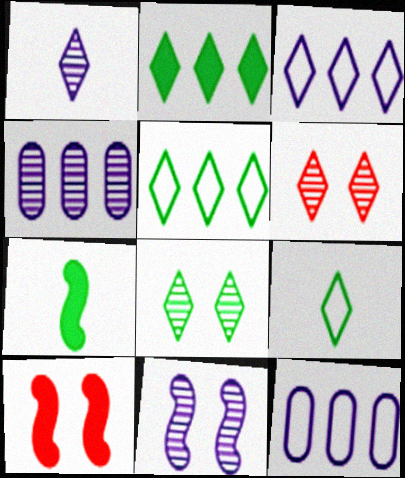[[1, 4, 11], 
[2, 8, 9], 
[4, 9, 10], 
[6, 7, 12]]